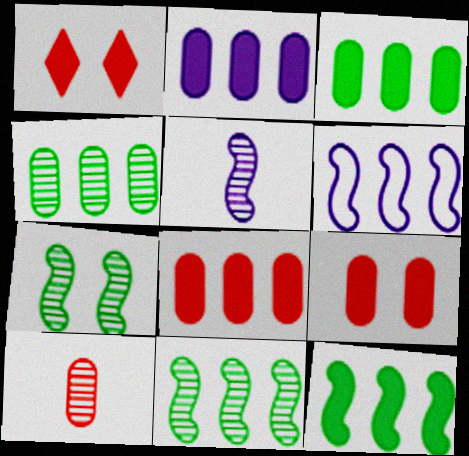[[2, 3, 8]]